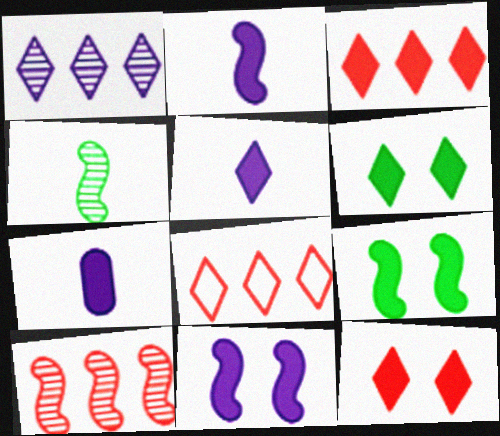[[2, 5, 7], 
[3, 5, 6], 
[3, 7, 9]]